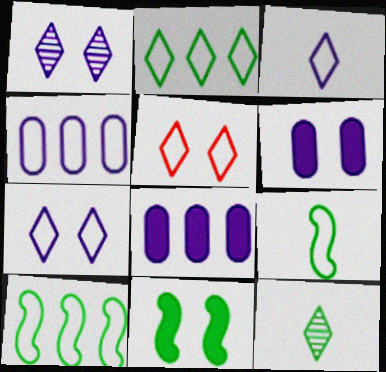[[2, 3, 5], 
[4, 5, 9]]